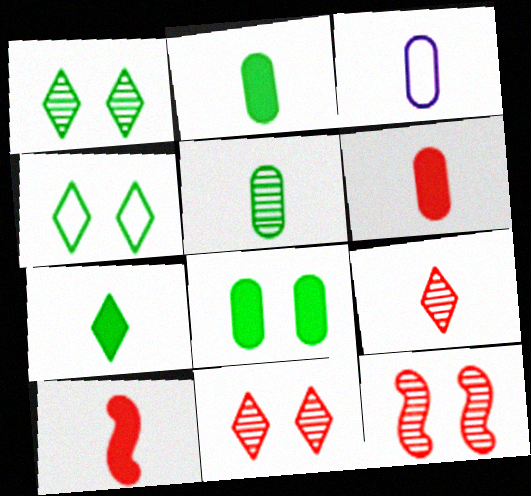[[3, 5, 6]]